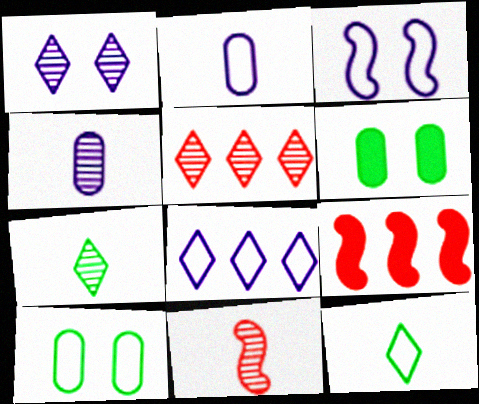[[1, 5, 7], 
[2, 3, 8], 
[4, 7, 11], 
[6, 8, 11]]